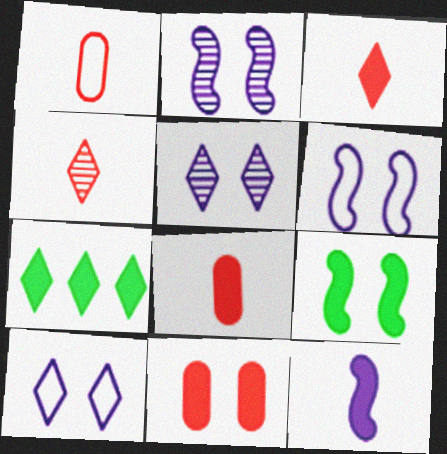[[1, 2, 7], 
[4, 7, 10], 
[7, 11, 12]]